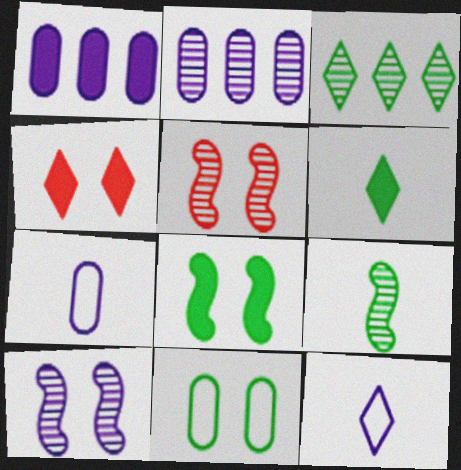[[1, 10, 12], 
[3, 4, 12], 
[4, 10, 11]]